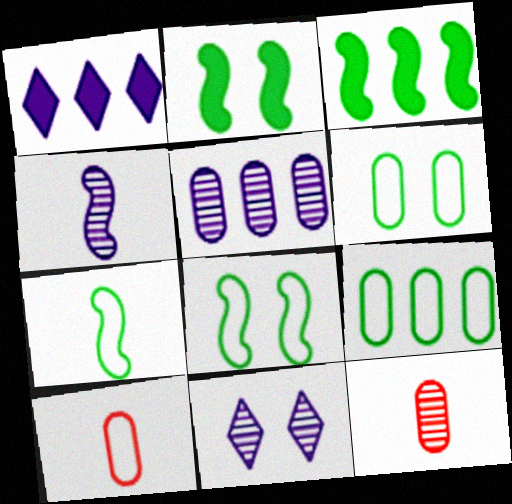[[1, 8, 12], 
[3, 10, 11], 
[4, 5, 11]]